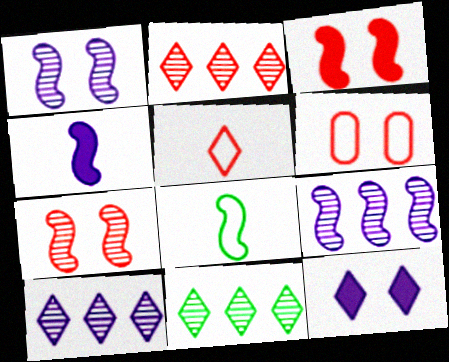[[2, 10, 11], 
[3, 8, 9], 
[4, 6, 11], 
[5, 11, 12]]